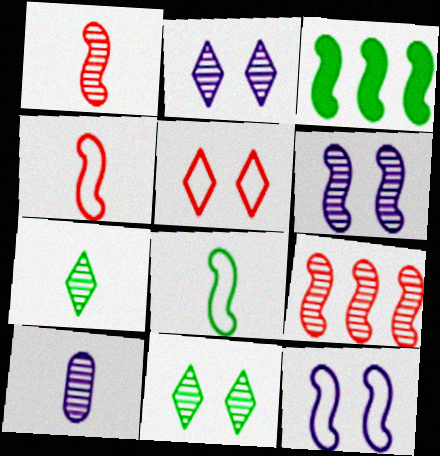[[1, 3, 12], 
[1, 7, 10], 
[3, 4, 6], 
[3, 5, 10], 
[9, 10, 11]]